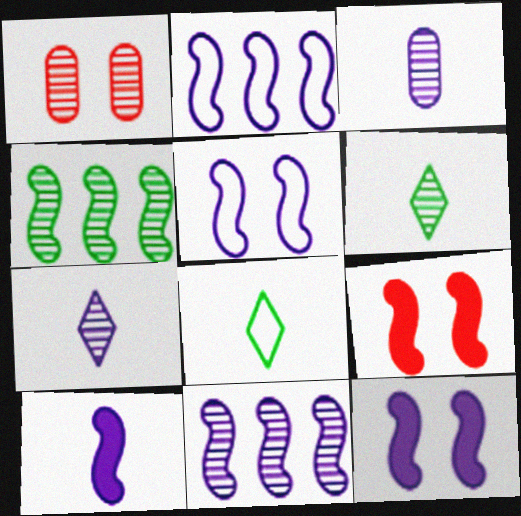[[1, 4, 7], 
[1, 6, 11], 
[5, 10, 11]]